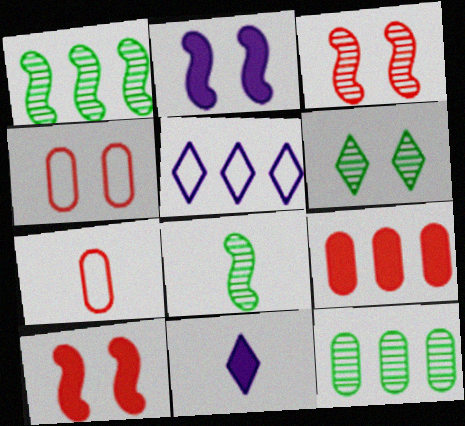[[1, 4, 11], 
[1, 5, 9], 
[2, 4, 6], 
[6, 8, 12], 
[7, 8, 11]]